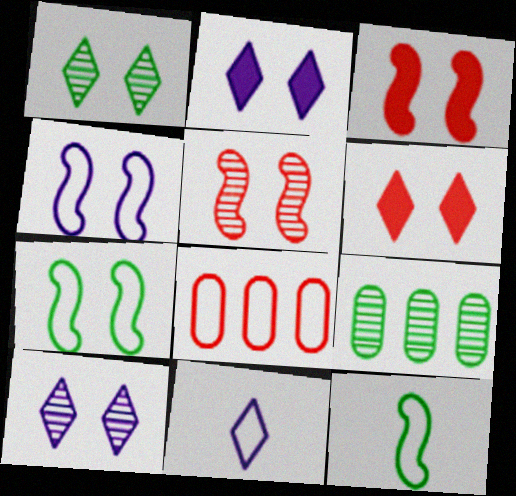[[3, 9, 11], 
[7, 8, 11]]